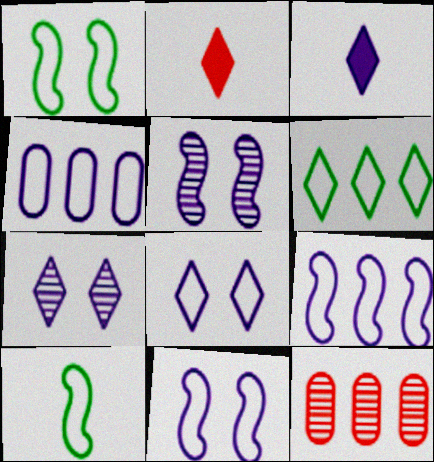[[1, 3, 12], 
[2, 6, 7], 
[3, 4, 5]]